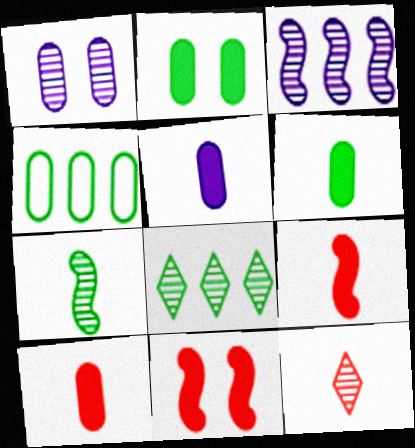[[1, 4, 10], 
[5, 6, 10]]